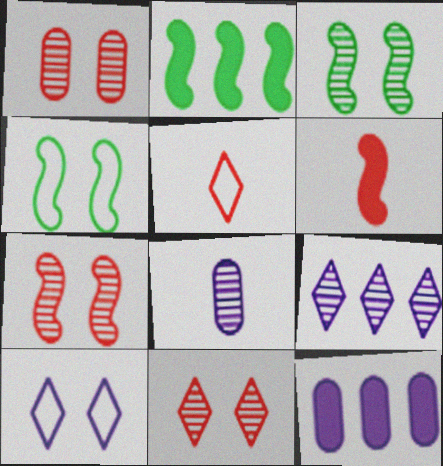[[1, 7, 11], 
[3, 5, 12]]